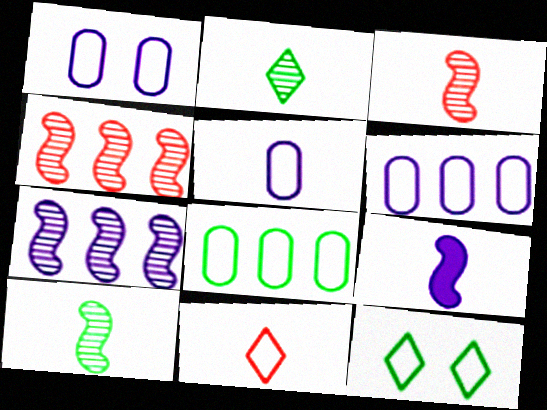[[1, 5, 6]]